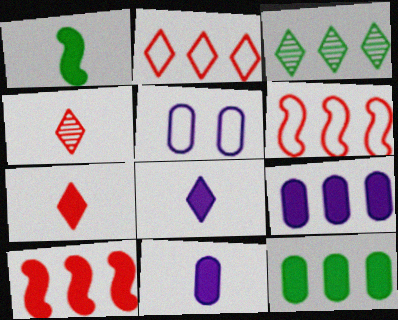[[1, 7, 11], 
[3, 6, 9]]